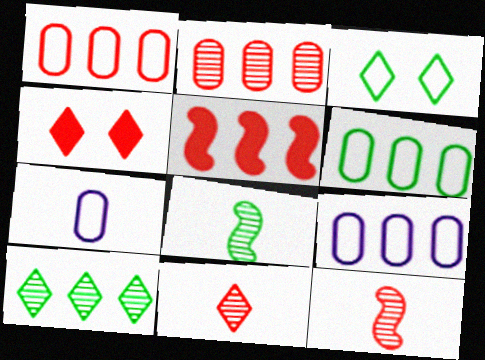[[1, 4, 12], 
[1, 6, 9], 
[4, 8, 9], 
[5, 9, 10]]